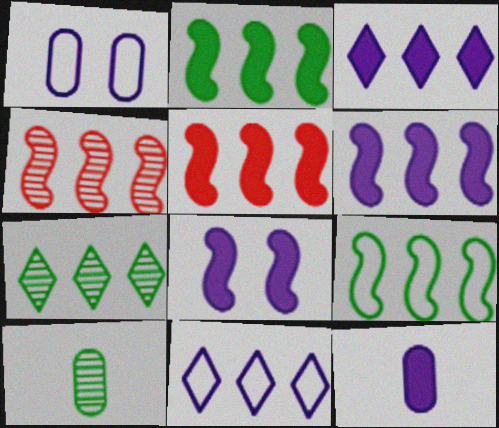[[2, 5, 6], 
[3, 8, 12], 
[4, 6, 9]]